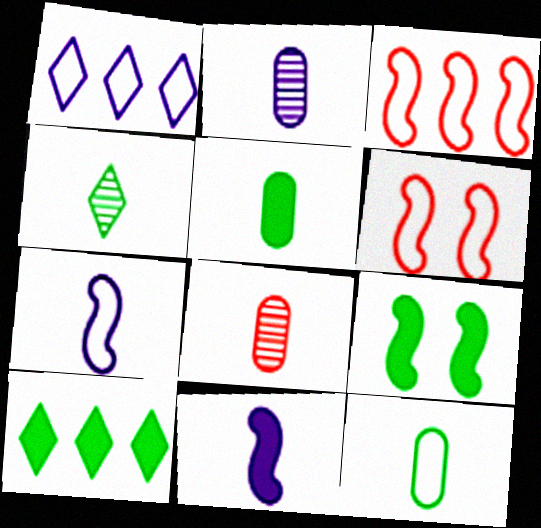[[1, 6, 12], 
[1, 8, 9], 
[2, 6, 10], 
[5, 9, 10]]